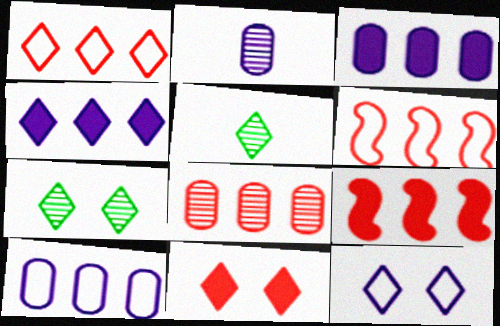[[1, 8, 9], 
[7, 11, 12]]